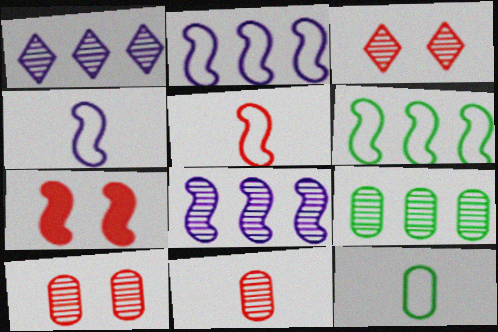[[1, 7, 12]]